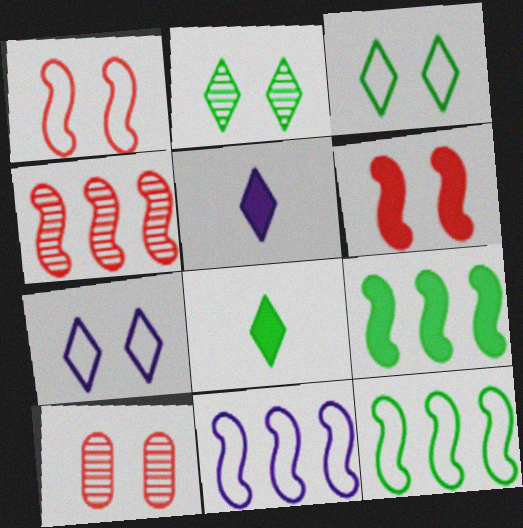[[4, 9, 11], 
[5, 10, 12], 
[8, 10, 11]]